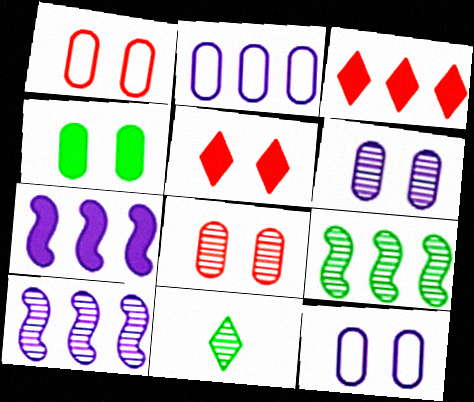[[1, 4, 6], 
[1, 7, 11], 
[2, 3, 9], 
[4, 8, 12], 
[8, 10, 11]]